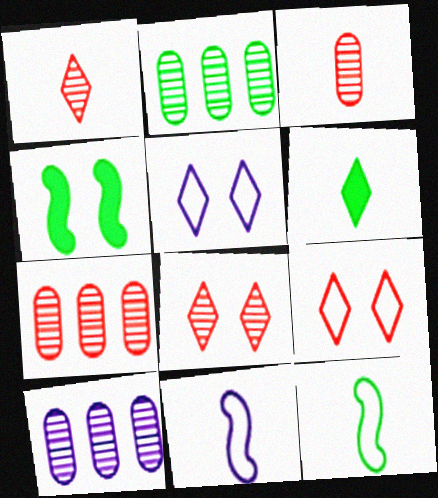[[2, 7, 10], 
[3, 6, 11]]